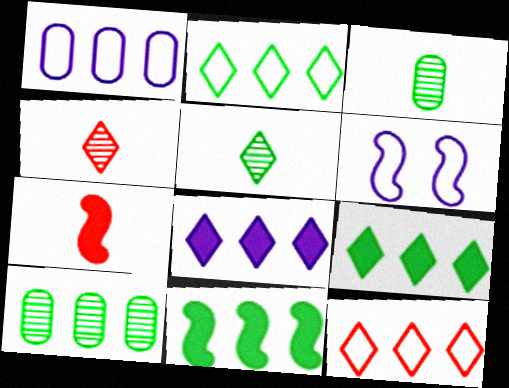[[2, 10, 11]]